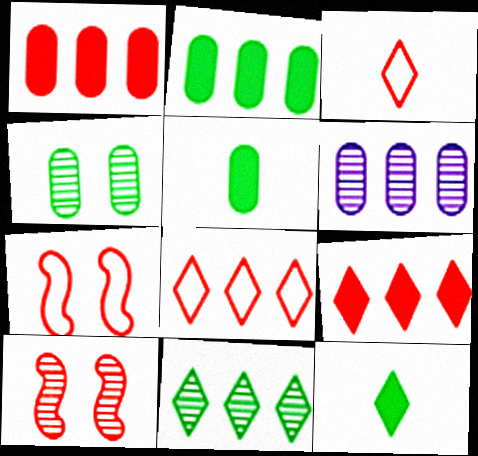[[1, 3, 10], 
[6, 7, 12]]